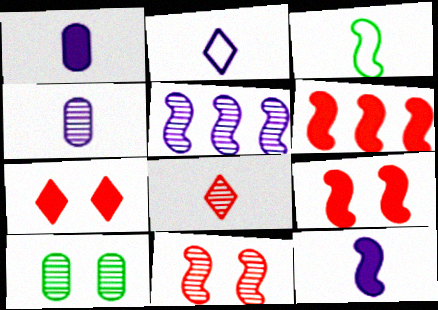[[1, 3, 8], 
[2, 4, 12], 
[2, 6, 10], 
[3, 5, 9], 
[5, 8, 10]]